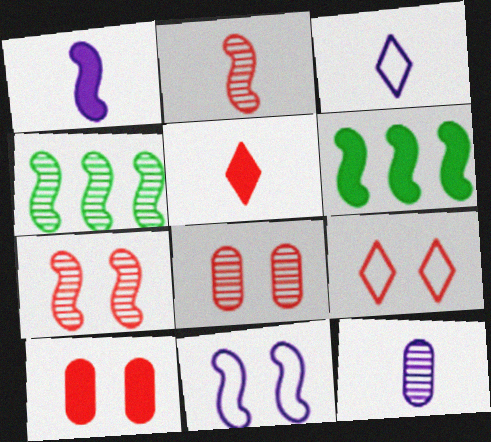[[1, 3, 12], 
[2, 6, 11], 
[3, 4, 10], 
[3, 6, 8], 
[6, 9, 12], 
[7, 9, 10]]